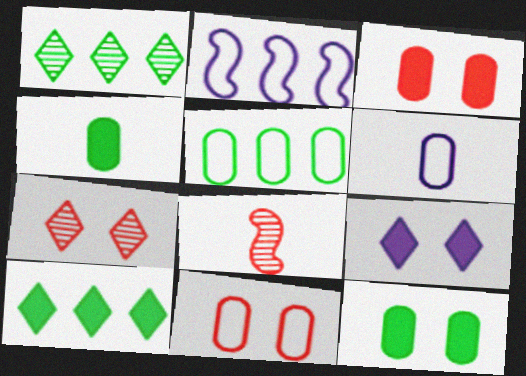[[2, 4, 7], 
[5, 6, 11], 
[5, 8, 9]]